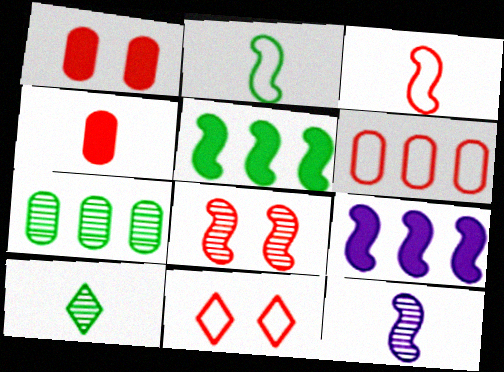[[1, 8, 11], 
[2, 8, 9], 
[3, 6, 11]]